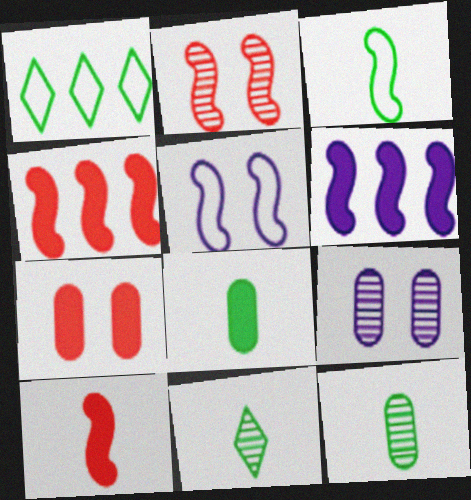[[1, 9, 10], 
[2, 3, 6], 
[3, 8, 11]]